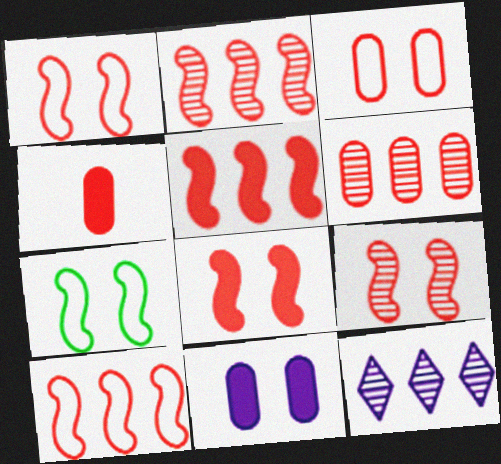[[1, 8, 9], 
[2, 5, 10], 
[3, 4, 6], 
[4, 7, 12]]